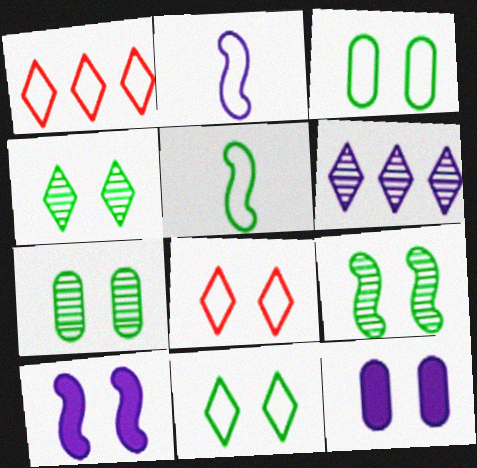[[1, 2, 3], 
[2, 6, 12], 
[4, 7, 9], 
[7, 8, 10], 
[8, 9, 12]]